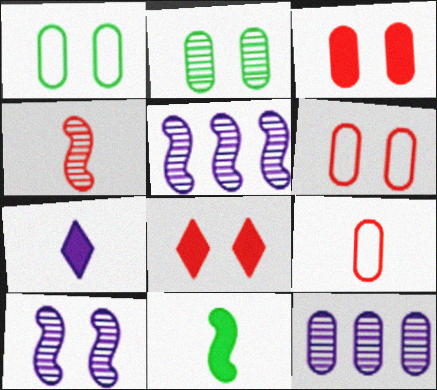[[1, 8, 10]]